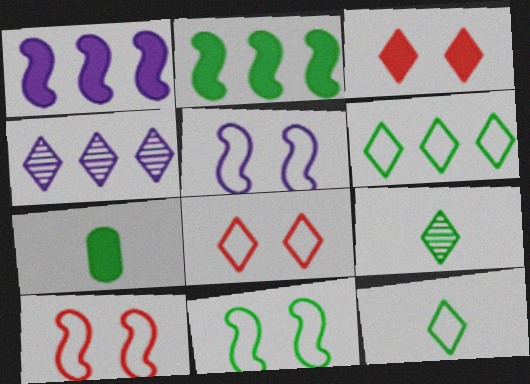[[1, 3, 7], 
[3, 4, 12], 
[4, 7, 10], 
[5, 10, 11]]